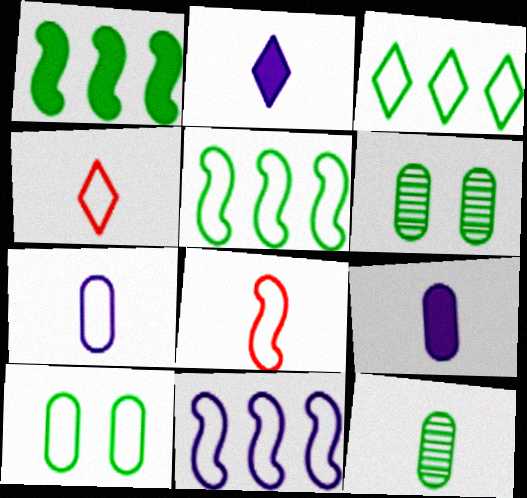[[2, 8, 12], 
[4, 10, 11]]